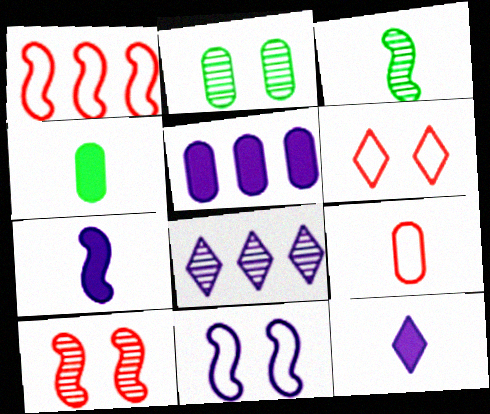[[1, 2, 12], 
[1, 6, 9], 
[2, 5, 9], 
[3, 5, 6], 
[3, 9, 12]]